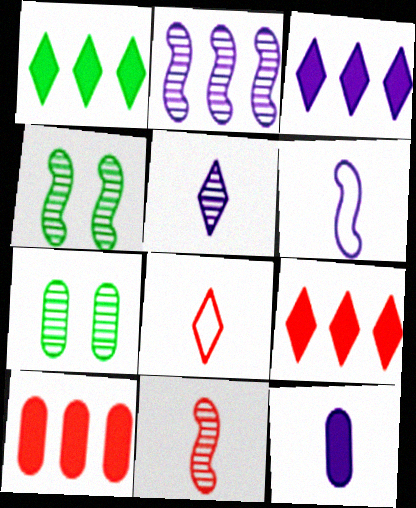[[1, 3, 9], 
[2, 4, 11], 
[5, 6, 12], 
[6, 7, 9]]